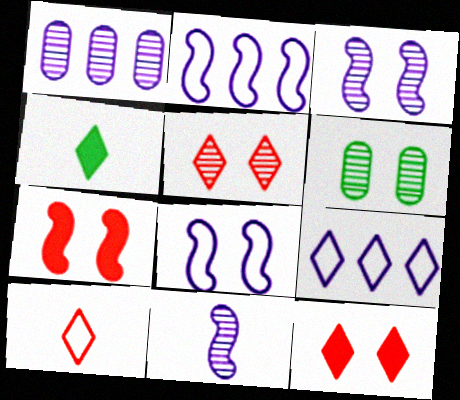[[3, 5, 6], 
[4, 5, 9], 
[6, 8, 12]]